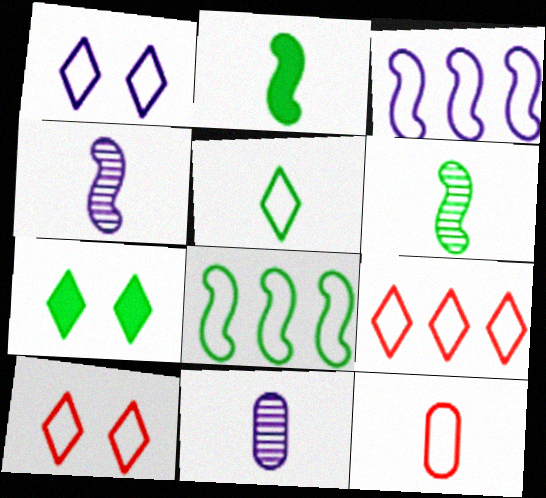[[1, 5, 9], 
[1, 8, 12]]